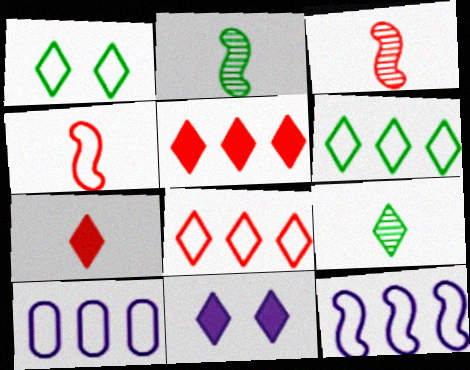[[1, 4, 10], 
[8, 9, 11]]